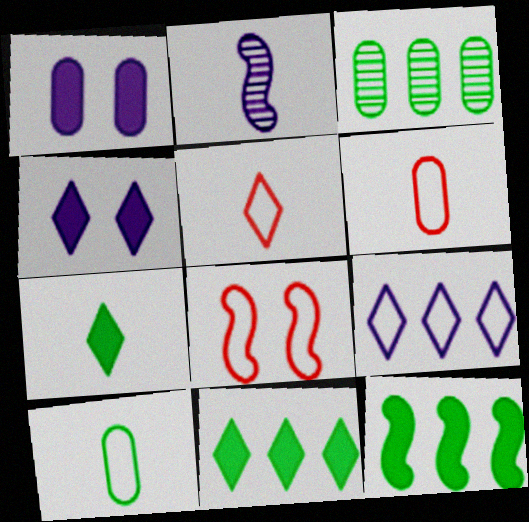[[1, 2, 9], 
[1, 3, 6], 
[2, 6, 7], 
[2, 8, 12], 
[8, 9, 10]]